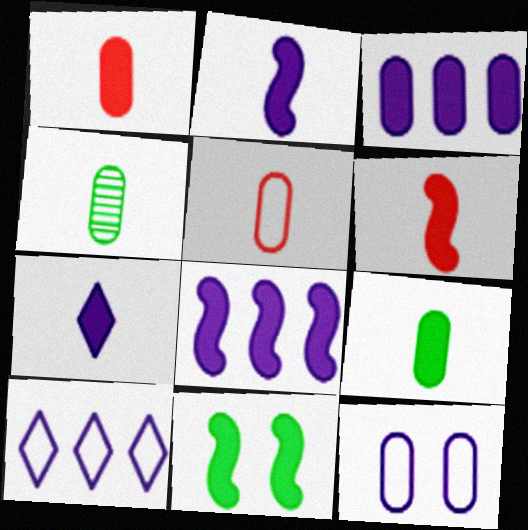[[6, 7, 9], 
[6, 8, 11]]